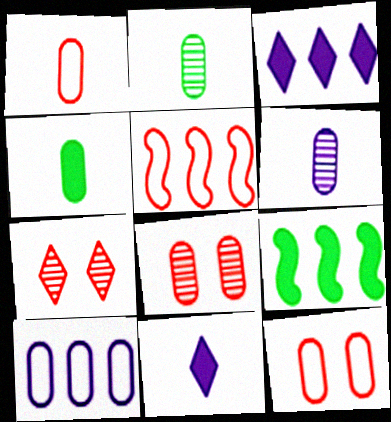[[1, 4, 6], 
[4, 8, 10]]